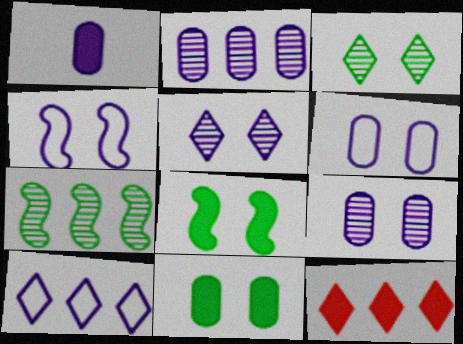[[1, 2, 6], 
[1, 8, 12]]